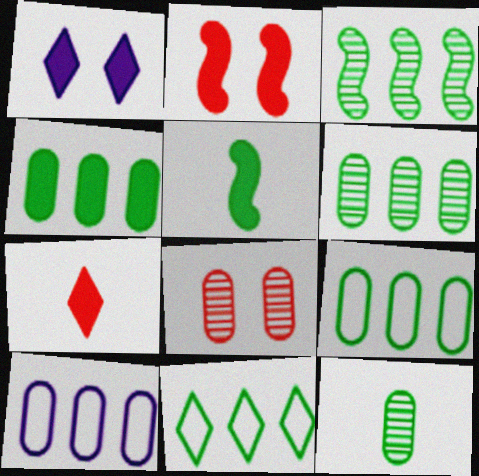[[3, 4, 11], 
[4, 6, 9]]